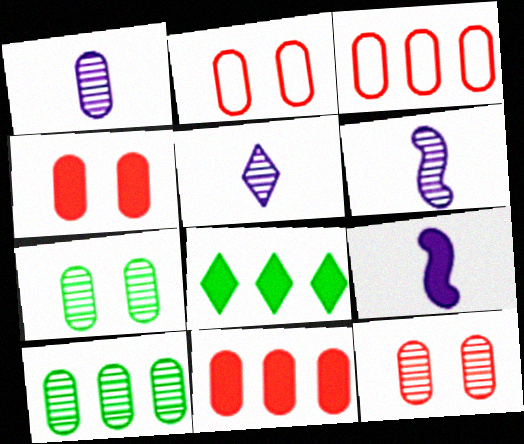[[1, 5, 6], 
[1, 10, 12], 
[2, 4, 12], 
[2, 6, 8], 
[4, 8, 9]]